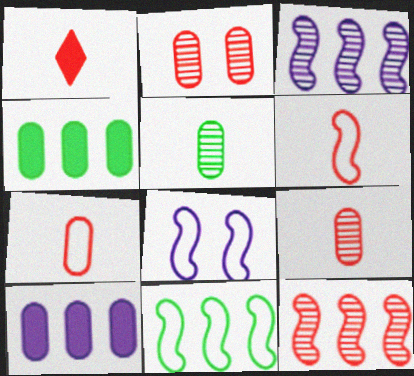[[1, 6, 9], 
[6, 8, 11]]